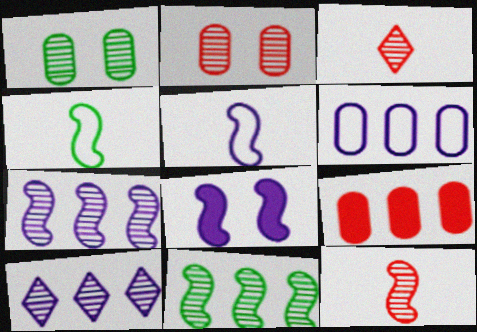[[1, 3, 7], 
[1, 10, 12], 
[5, 7, 8]]